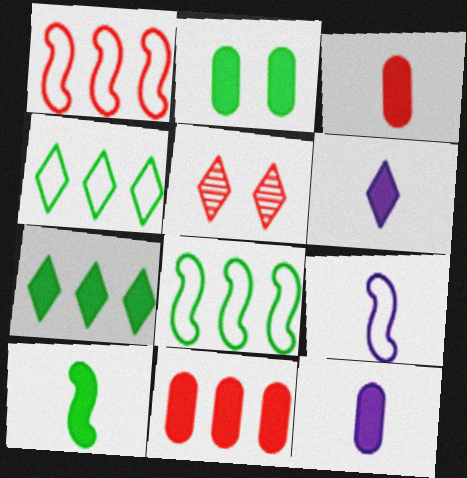[[1, 3, 5], 
[2, 7, 10], 
[2, 11, 12], 
[3, 6, 10], 
[4, 5, 6], 
[5, 8, 12]]